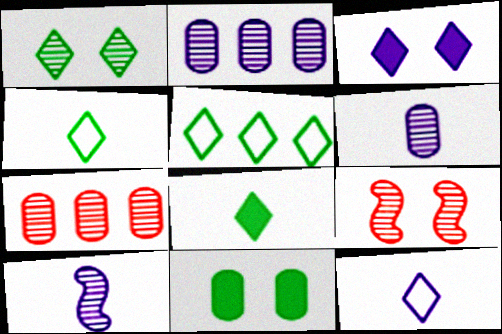[[1, 5, 8], 
[1, 7, 10]]